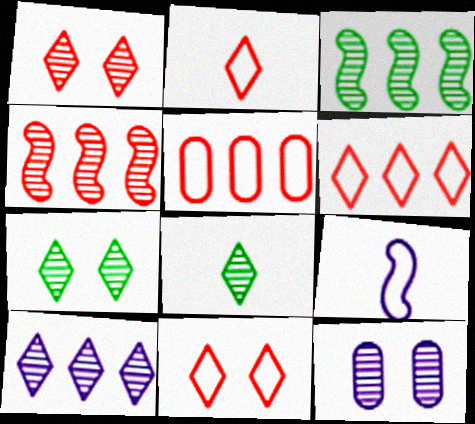[[1, 8, 10], 
[2, 6, 11], 
[4, 8, 12]]